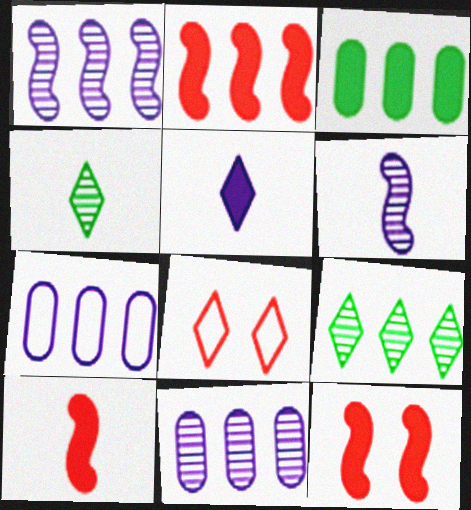[[2, 7, 9], 
[2, 10, 12], 
[3, 5, 12], 
[3, 6, 8], 
[4, 7, 12], 
[5, 8, 9]]